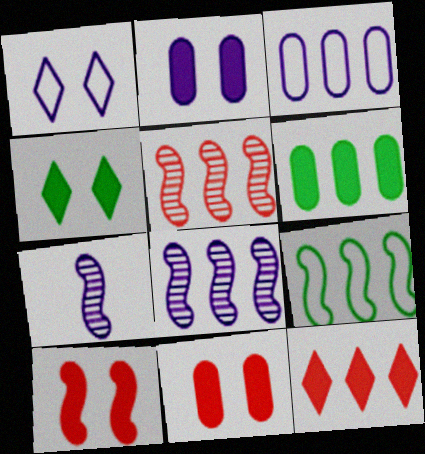[[2, 4, 10], 
[7, 9, 10]]